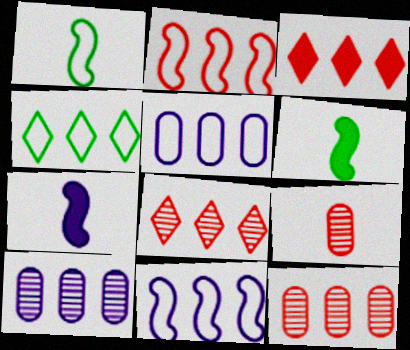[[2, 3, 12], 
[2, 4, 5]]